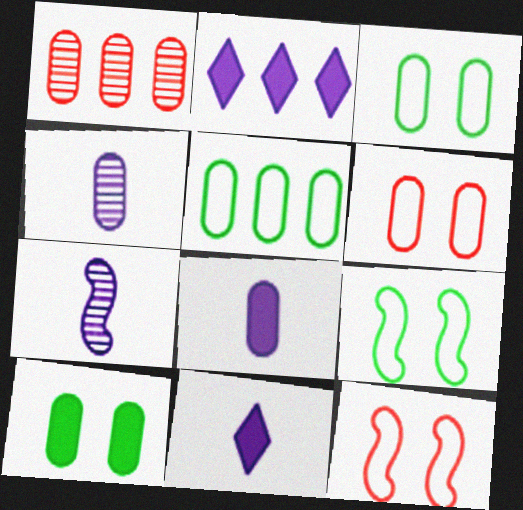[[1, 3, 8], 
[1, 9, 11]]